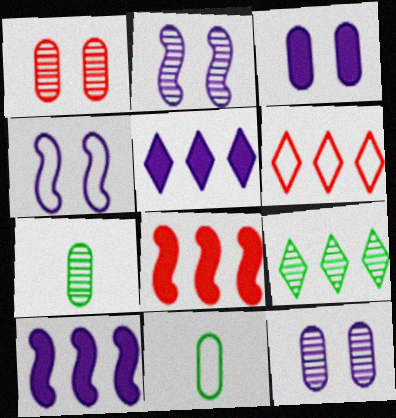[[4, 6, 11], 
[5, 6, 9]]